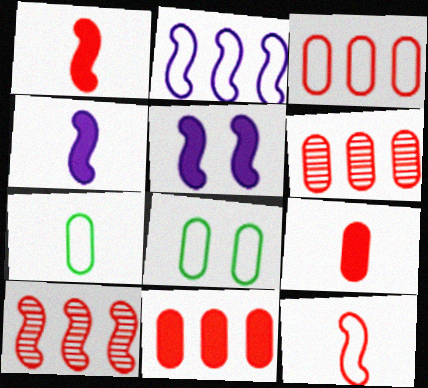[[3, 6, 11]]